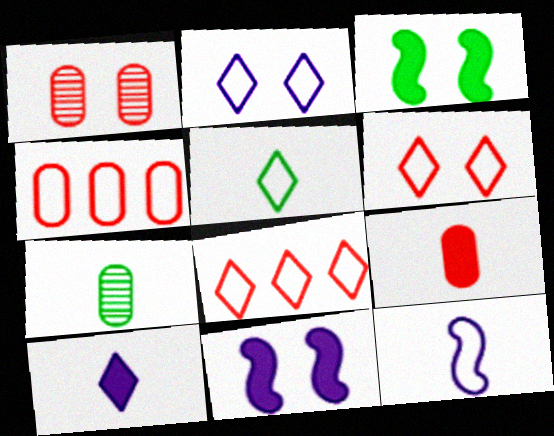[[1, 2, 3], 
[1, 4, 9], 
[2, 5, 8], 
[7, 8, 11]]